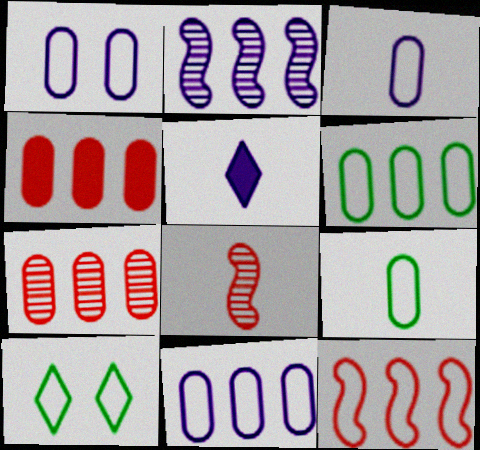[[1, 2, 5], 
[1, 3, 11], 
[3, 10, 12], 
[5, 8, 9]]